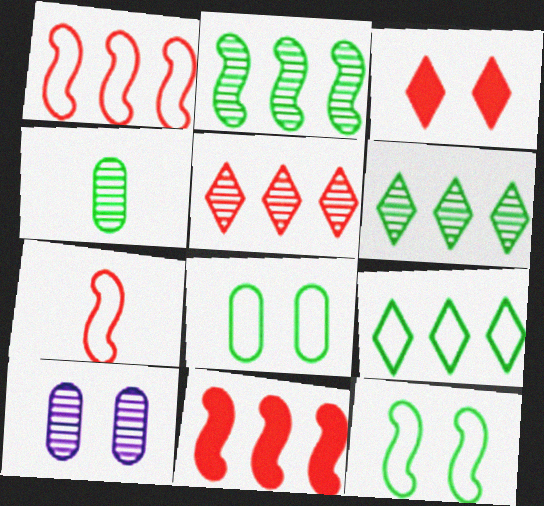[[3, 10, 12]]